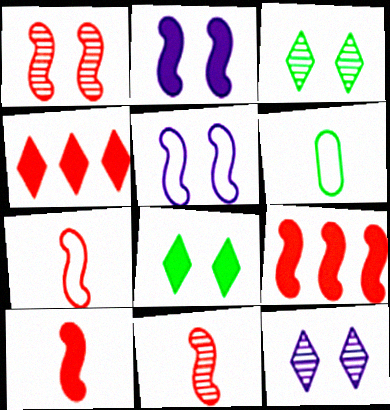[[1, 7, 9], 
[6, 9, 12], 
[7, 10, 11]]